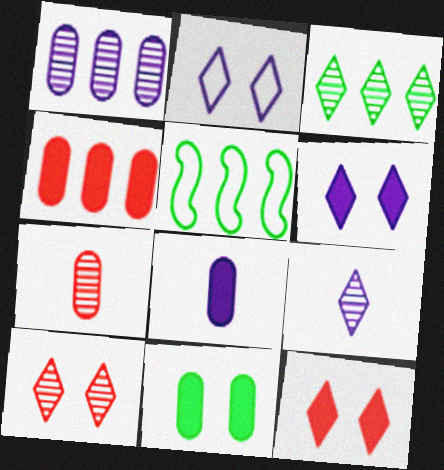[[3, 9, 10], 
[4, 8, 11], 
[5, 6, 7], 
[5, 8, 10]]